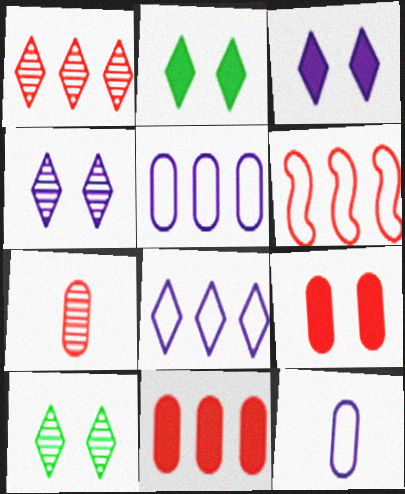[[1, 6, 11]]